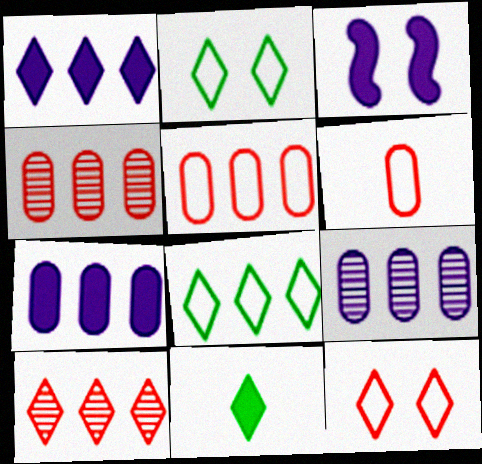[[1, 8, 10]]